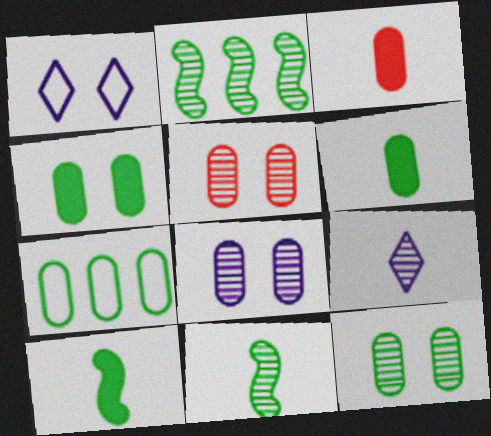[[1, 2, 3], 
[2, 5, 9], 
[3, 7, 8], 
[5, 8, 12], 
[6, 7, 12]]